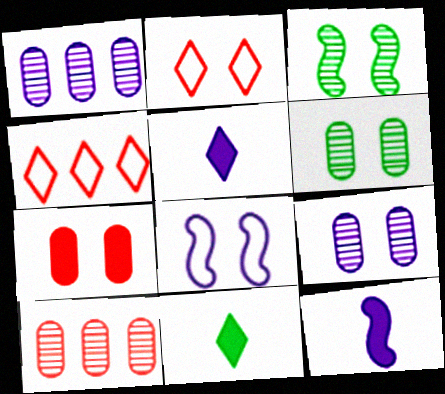[[1, 5, 8], 
[4, 6, 12], 
[8, 10, 11]]